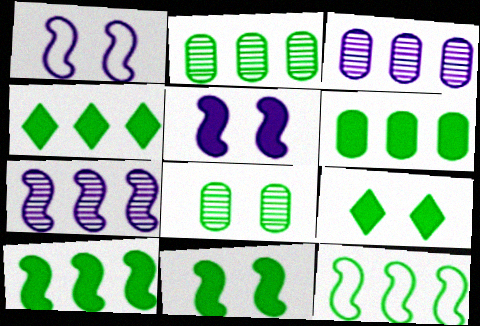[[2, 4, 12], 
[4, 6, 10]]